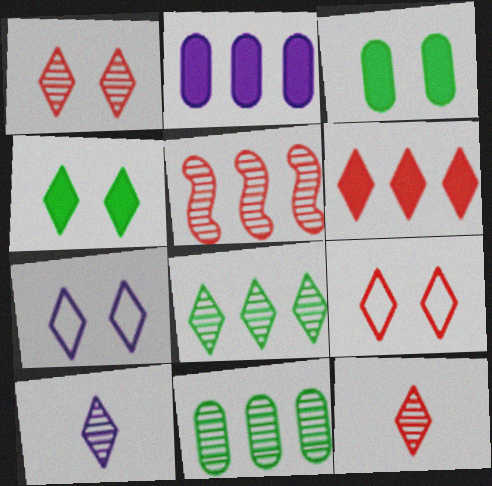[[1, 4, 7], 
[1, 8, 10], 
[6, 9, 12]]